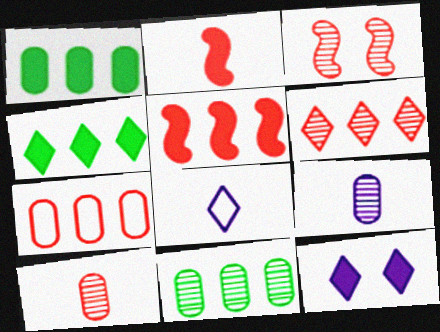[[1, 2, 12], 
[1, 3, 8], 
[3, 6, 10], 
[5, 6, 7]]